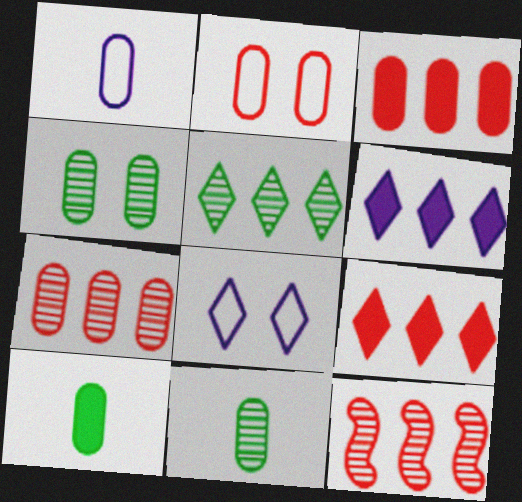[[1, 3, 4], 
[8, 10, 12]]